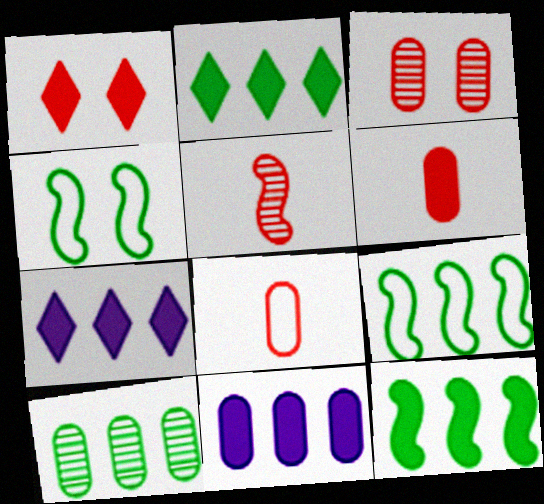[[2, 9, 10]]